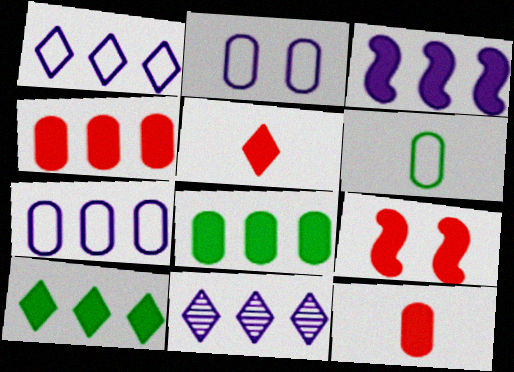[[3, 4, 10], 
[3, 7, 11], 
[4, 5, 9], 
[6, 9, 11]]